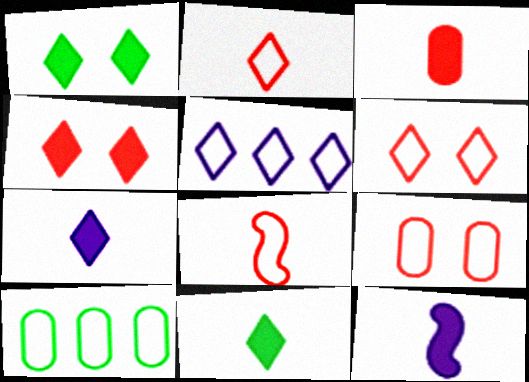[[3, 11, 12]]